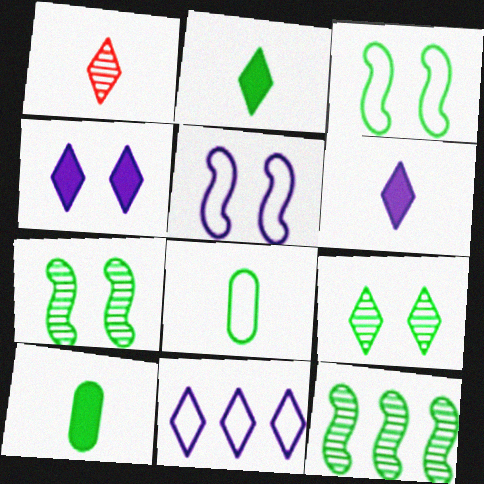[]